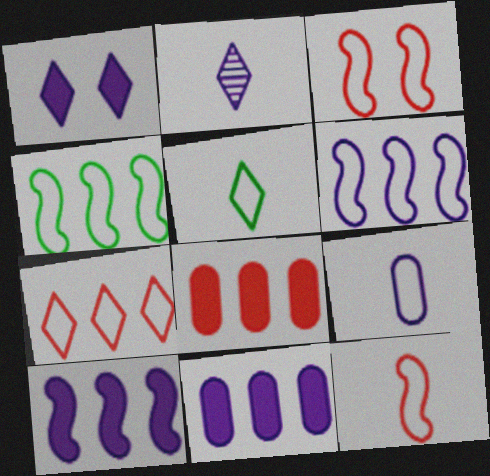[[5, 9, 12]]